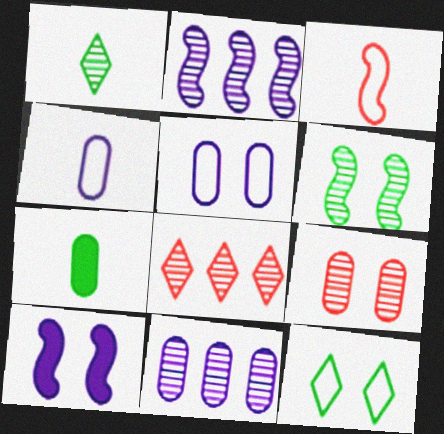[[1, 2, 9], 
[9, 10, 12]]